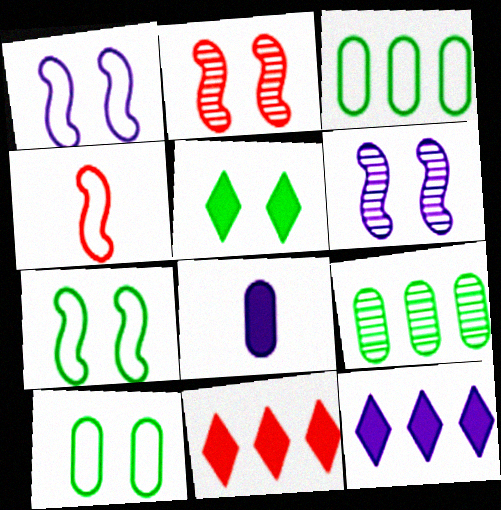[]